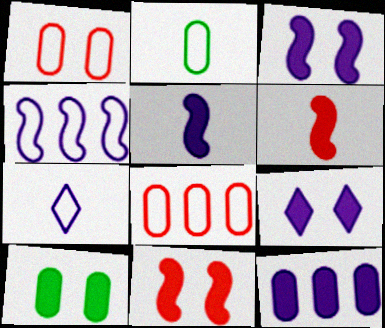[[5, 9, 12], 
[9, 10, 11]]